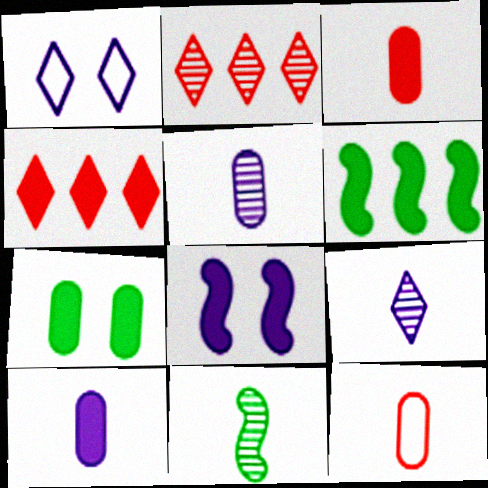[]